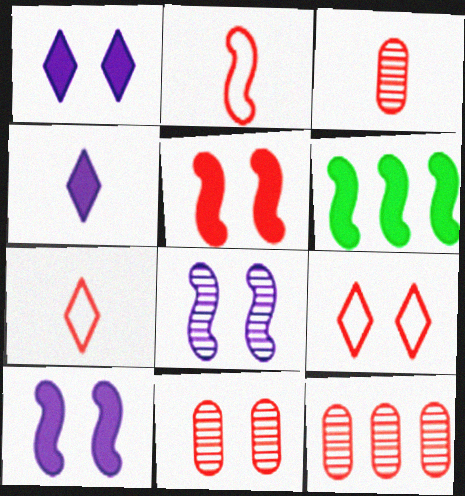[[2, 6, 8], 
[3, 11, 12], 
[5, 7, 12], 
[5, 9, 11]]